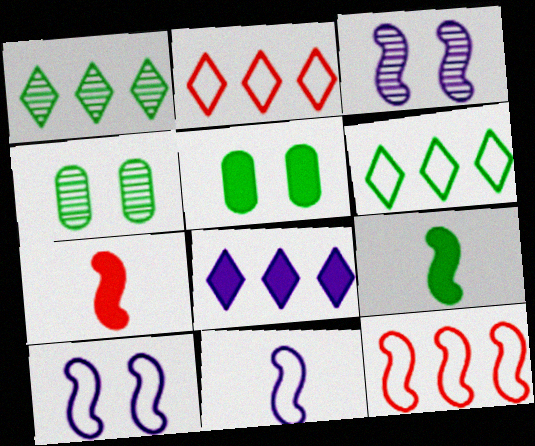[[1, 2, 8], 
[3, 9, 12], 
[4, 6, 9], 
[5, 7, 8]]